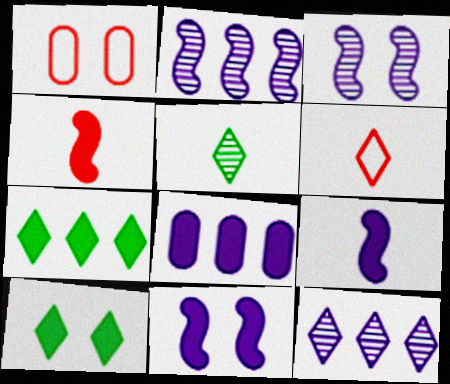[[1, 3, 10], 
[4, 8, 10], 
[6, 10, 12]]